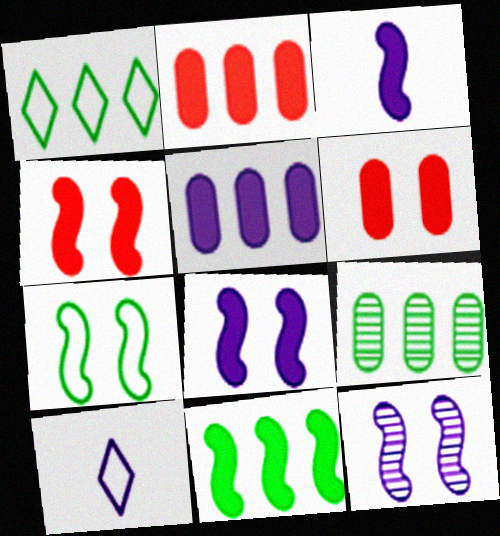[[1, 9, 11], 
[3, 4, 11], 
[4, 7, 12], 
[4, 9, 10], 
[5, 10, 12]]